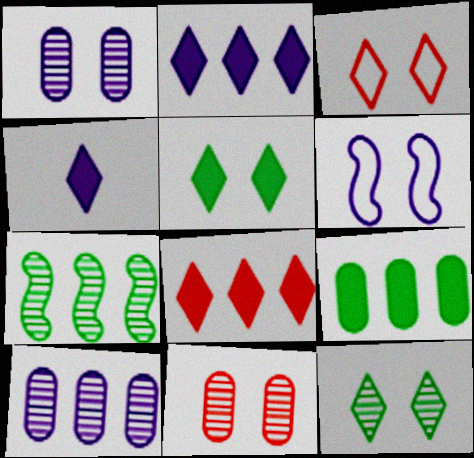[[4, 5, 8], 
[4, 6, 10], 
[5, 6, 11]]